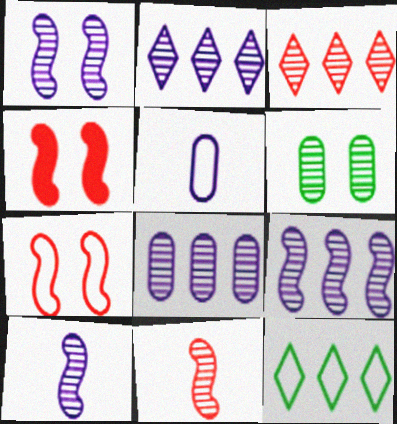[[1, 9, 10], 
[2, 6, 11], 
[2, 8, 9], 
[3, 6, 10], 
[5, 7, 12]]